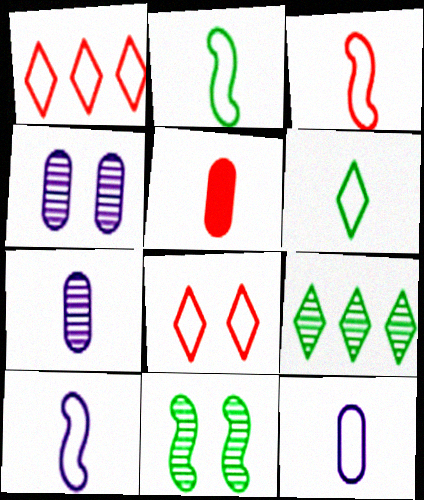[[2, 3, 10], 
[3, 6, 12]]